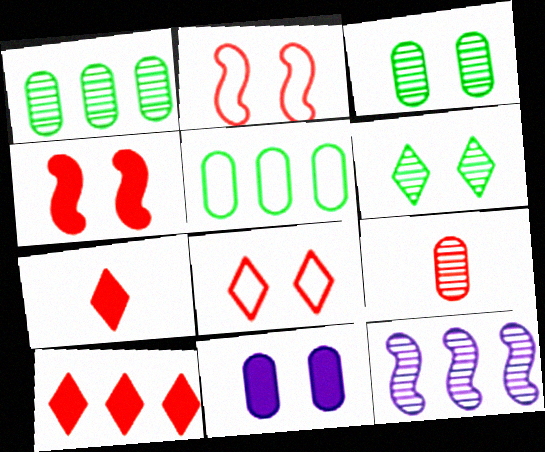[[2, 6, 11], 
[2, 9, 10], 
[5, 9, 11], 
[5, 10, 12], 
[6, 9, 12]]